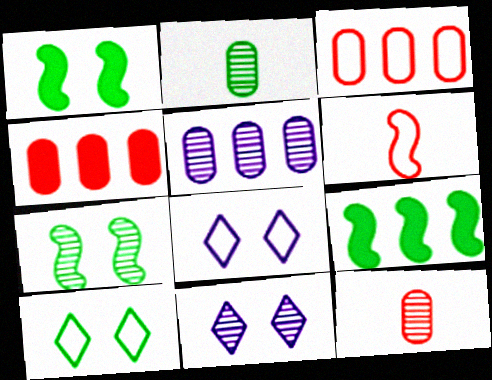[[2, 9, 10], 
[8, 9, 12]]